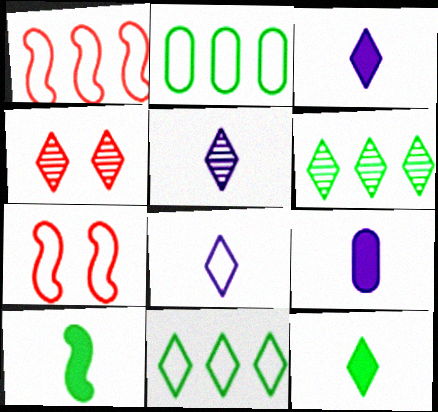[[2, 7, 8], 
[3, 4, 11], 
[3, 5, 8], 
[4, 5, 6], 
[6, 7, 9]]